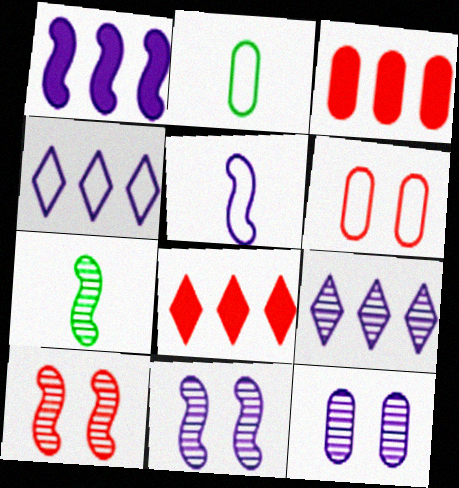[[1, 5, 11], 
[2, 3, 12], 
[2, 8, 11]]